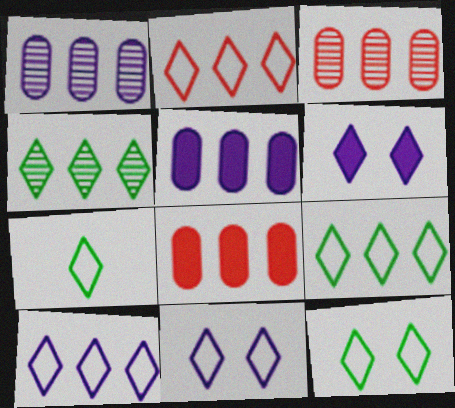[[2, 7, 11], 
[2, 9, 10], 
[7, 9, 12]]